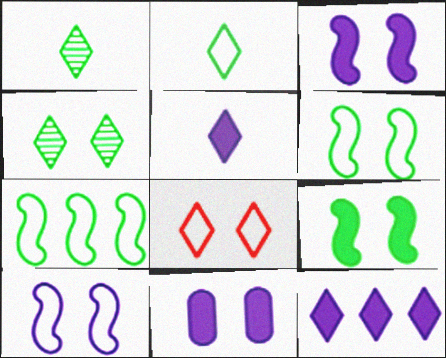[[1, 8, 12]]